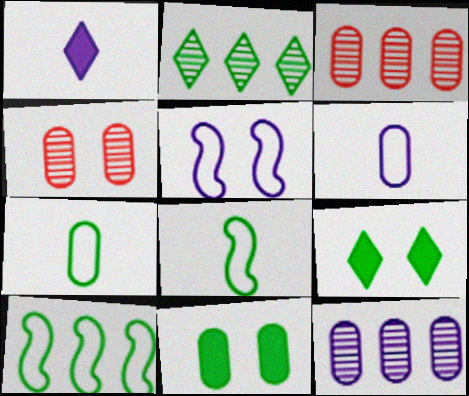[[1, 4, 10], 
[1, 5, 12], 
[2, 8, 11], 
[3, 6, 11], 
[4, 5, 9]]